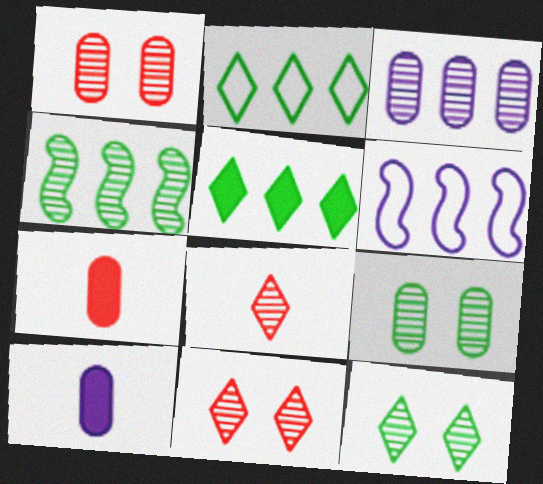[[6, 7, 12]]